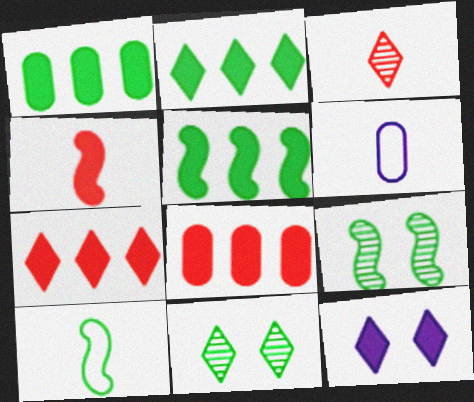[[1, 2, 5], 
[1, 4, 12], 
[1, 10, 11], 
[5, 9, 10], 
[6, 7, 9]]